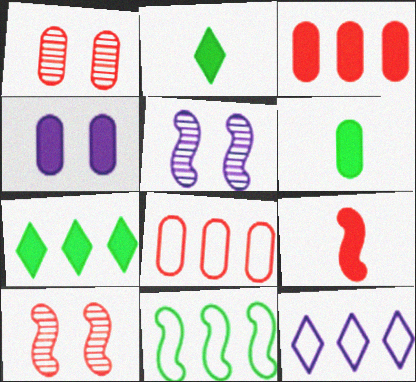[[2, 5, 8], 
[3, 4, 6], 
[4, 7, 9], 
[5, 9, 11], 
[6, 10, 12], 
[8, 11, 12]]